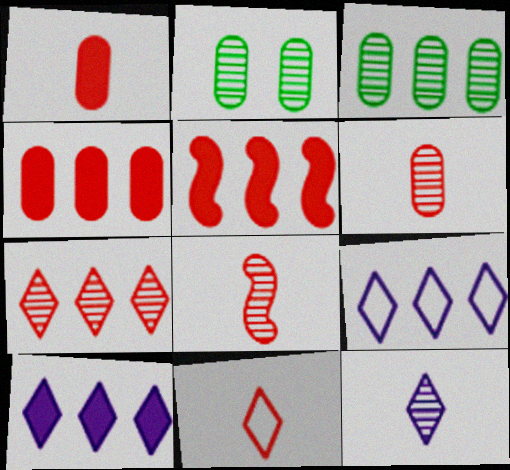[[1, 8, 11], 
[3, 5, 9]]